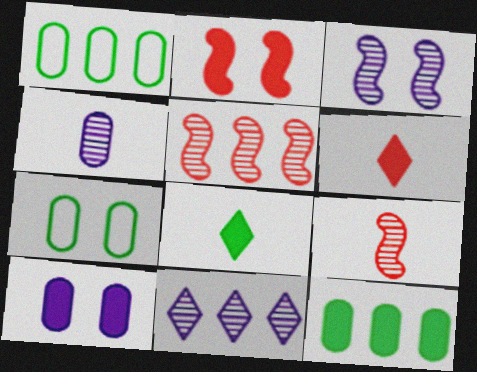[[1, 3, 6], 
[3, 4, 11]]